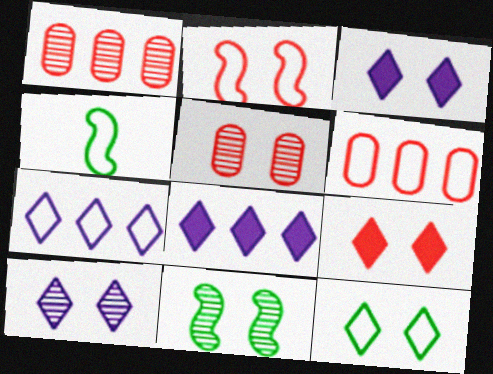[[1, 3, 4], 
[2, 5, 9], 
[4, 5, 8], 
[5, 10, 11], 
[9, 10, 12]]